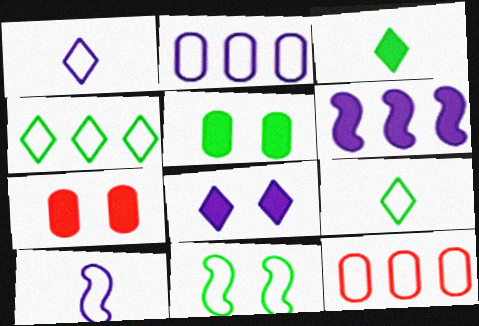[[1, 11, 12], 
[3, 6, 7]]